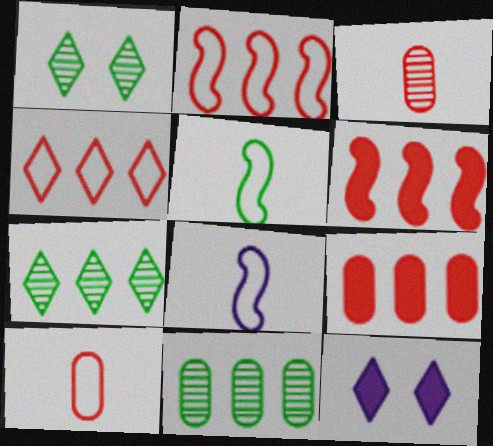[[1, 8, 9]]